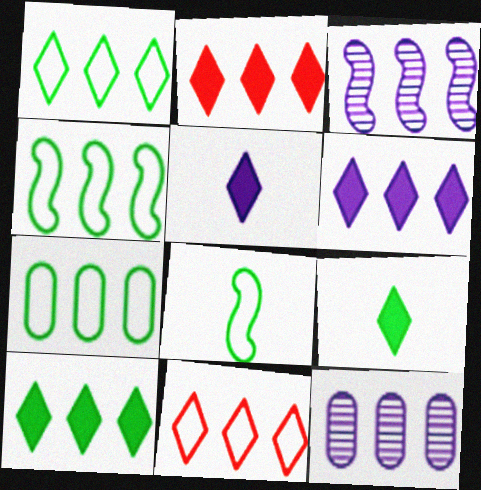[[1, 4, 7], 
[2, 3, 7], 
[2, 4, 12], 
[2, 6, 10]]